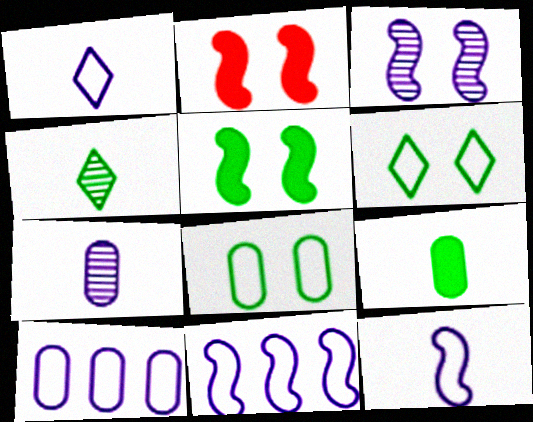[[2, 4, 10]]